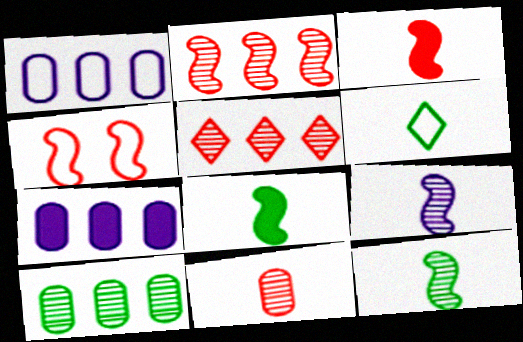[[1, 4, 6], 
[2, 3, 4]]